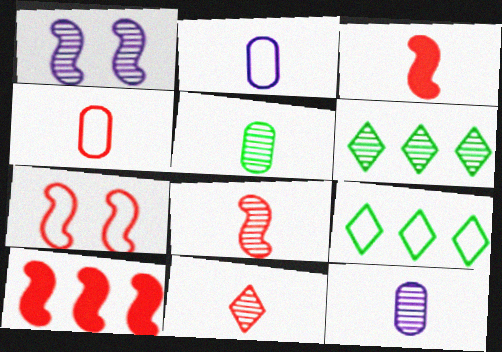[[2, 7, 9], 
[3, 4, 11], 
[7, 8, 10]]